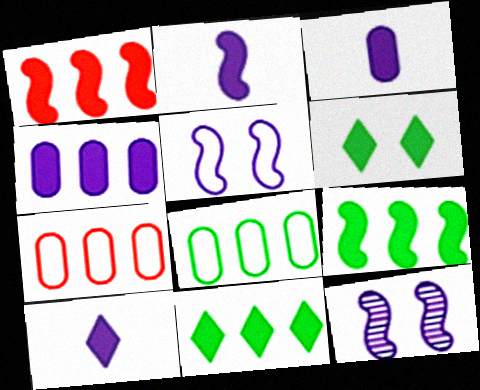[[1, 3, 6], 
[1, 4, 11], 
[2, 3, 10]]